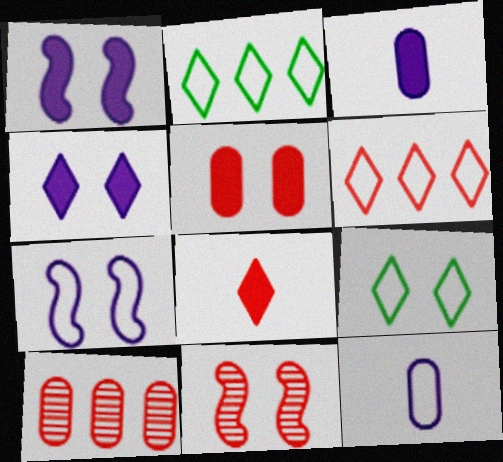[[2, 3, 11]]